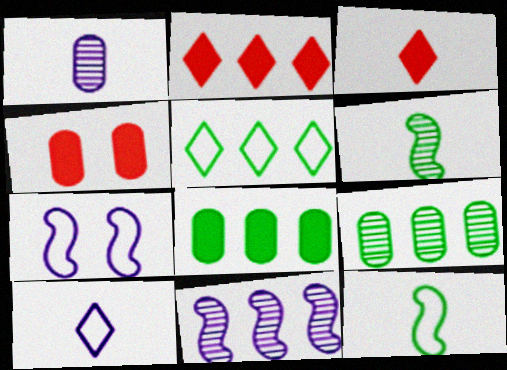[[1, 3, 12], 
[3, 7, 9]]